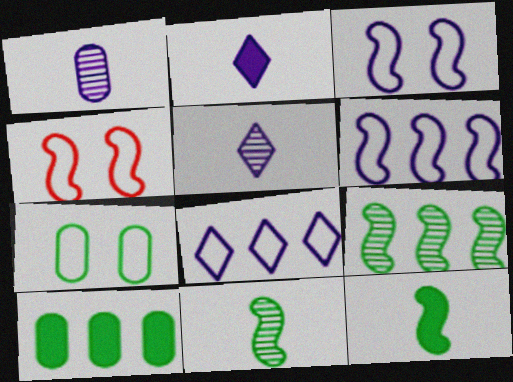[[4, 5, 10]]